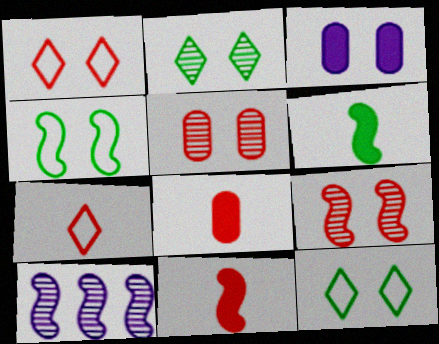[[3, 9, 12], 
[4, 10, 11], 
[8, 10, 12]]